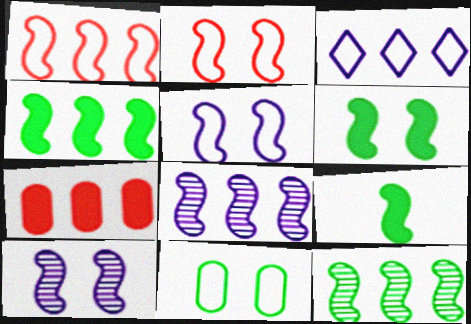[[1, 4, 8], 
[1, 9, 10], 
[2, 6, 10], 
[2, 8, 9], 
[3, 7, 12], 
[4, 6, 9]]